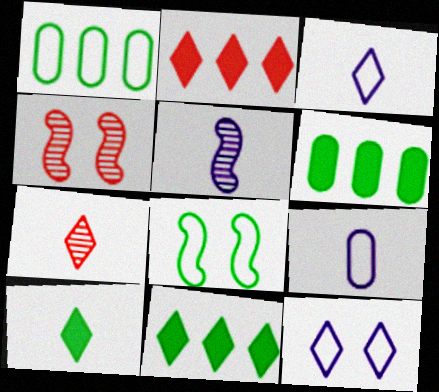[[3, 4, 6], 
[3, 7, 10], 
[4, 9, 11], 
[7, 11, 12]]